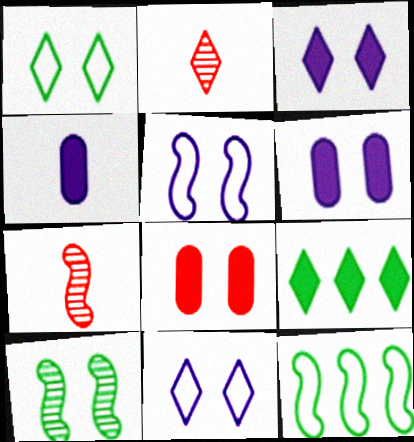[[2, 6, 12], 
[2, 9, 11], 
[8, 10, 11]]